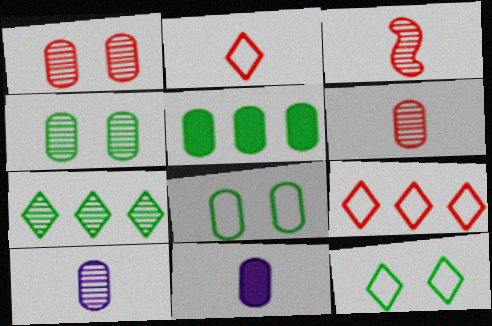[]